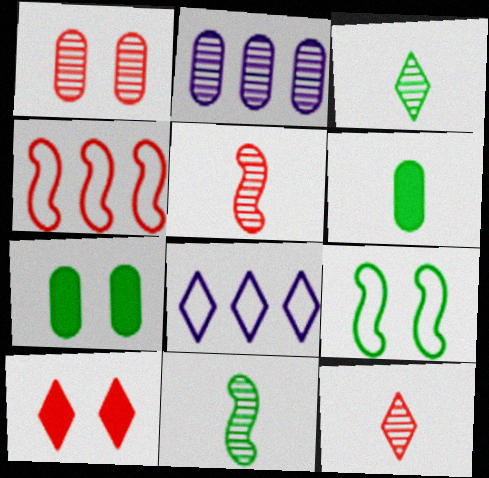[[3, 8, 10], 
[5, 7, 8]]